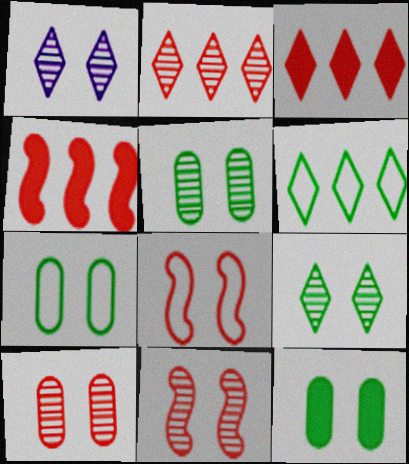[[1, 5, 11], 
[1, 8, 12], 
[5, 7, 12]]